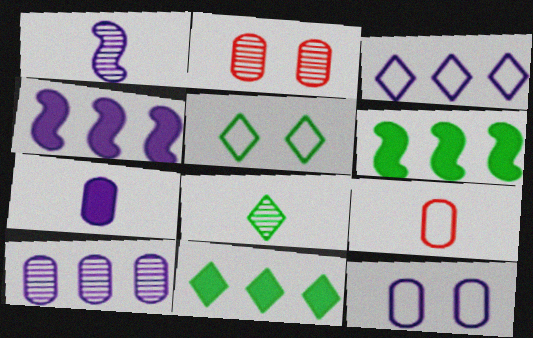[[3, 4, 10], 
[5, 8, 11], 
[7, 10, 12]]